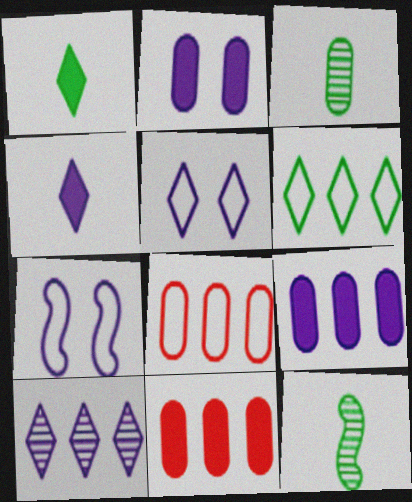[[2, 3, 8], 
[4, 5, 10], 
[5, 11, 12]]